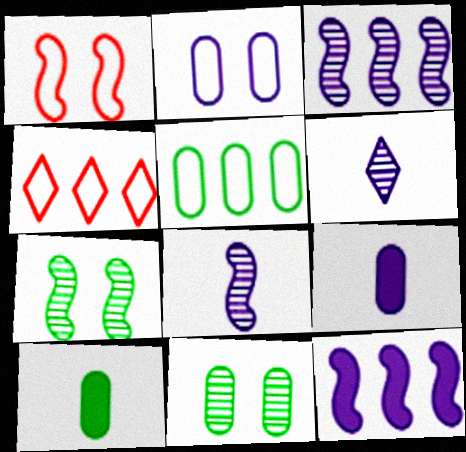[[2, 6, 12], 
[4, 7, 9], 
[5, 10, 11]]